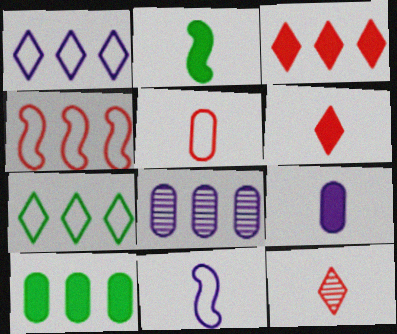[[2, 6, 9]]